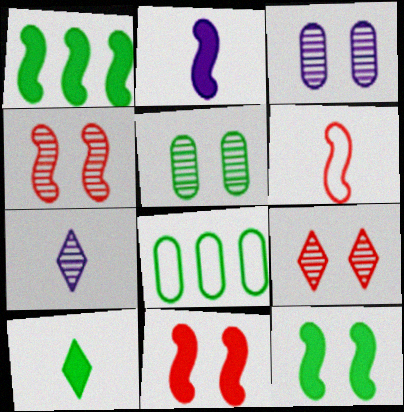[[1, 2, 11], 
[2, 8, 9], 
[7, 8, 11]]